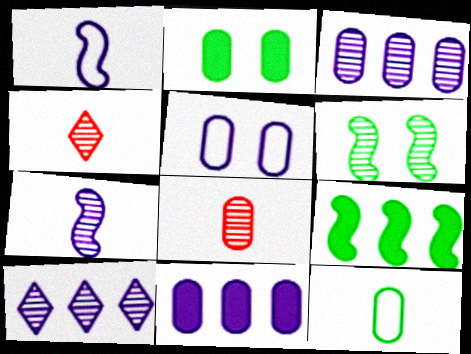[[3, 4, 6], 
[4, 5, 9], 
[6, 8, 10]]